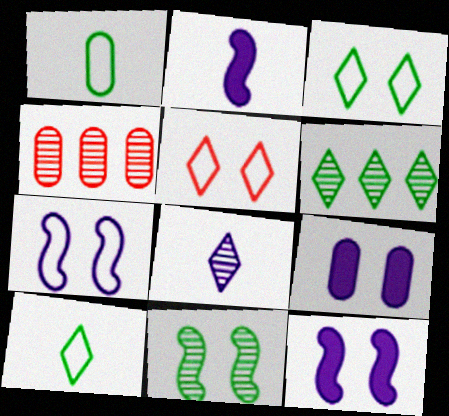[[1, 4, 9], 
[2, 3, 4], 
[4, 8, 11], 
[4, 10, 12], 
[5, 9, 11]]